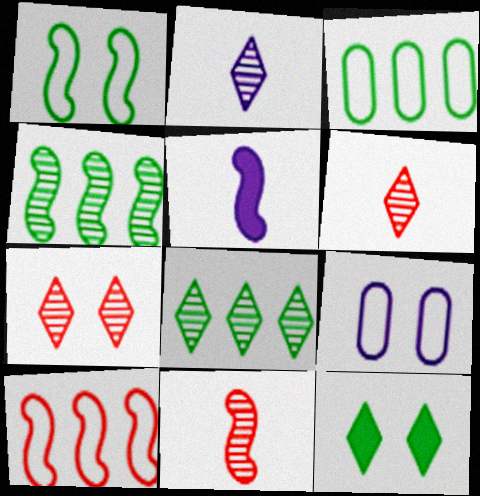[[2, 7, 8], 
[3, 5, 7]]